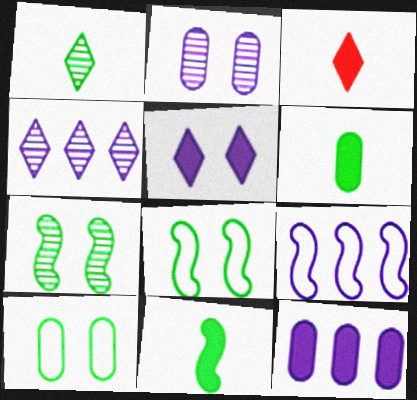[[4, 9, 12]]